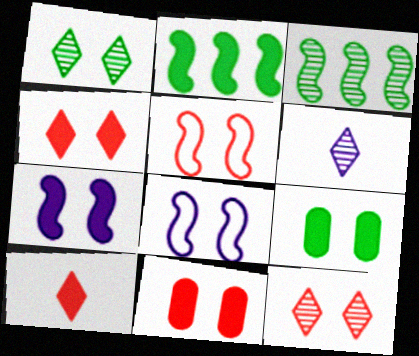[[1, 8, 11], 
[4, 7, 9], 
[5, 11, 12], 
[8, 9, 12]]